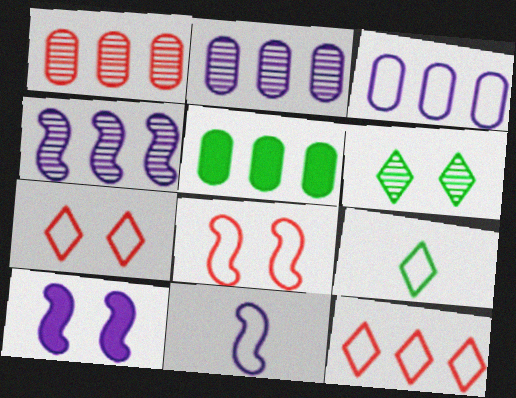[[1, 3, 5], 
[1, 9, 10], 
[3, 8, 9], 
[4, 5, 12], 
[4, 10, 11]]